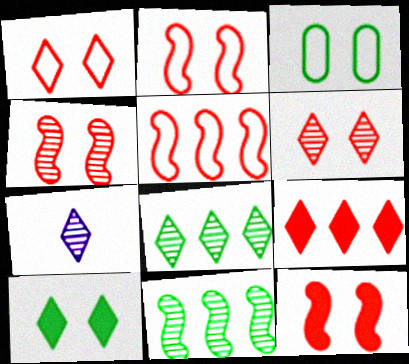[[2, 4, 12], 
[6, 7, 8]]